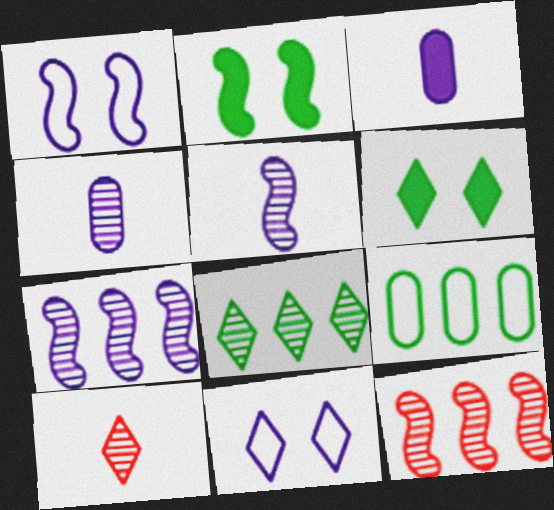[[3, 7, 11]]